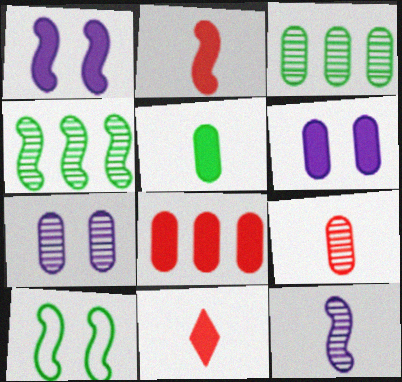[[3, 7, 9], 
[5, 6, 8]]